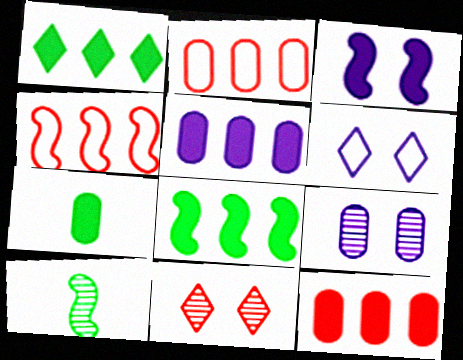[[2, 7, 9], 
[3, 4, 10], 
[3, 6, 9], 
[6, 10, 12]]